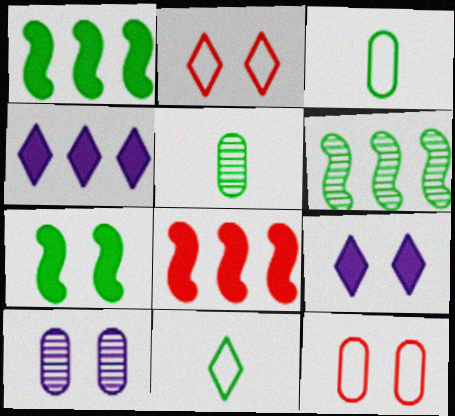[[2, 7, 10], 
[8, 10, 11]]